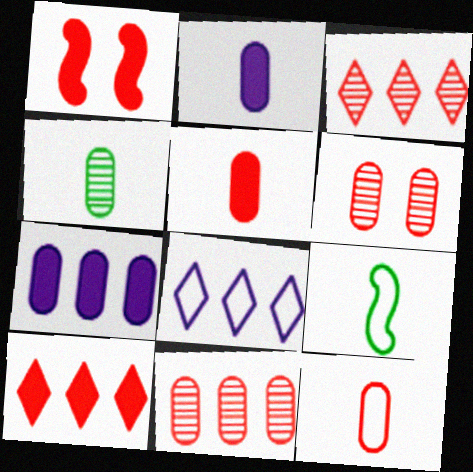[[1, 3, 12], 
[1, 4, 8], 
[1, 5, 10], 
[2, 4, 12]]